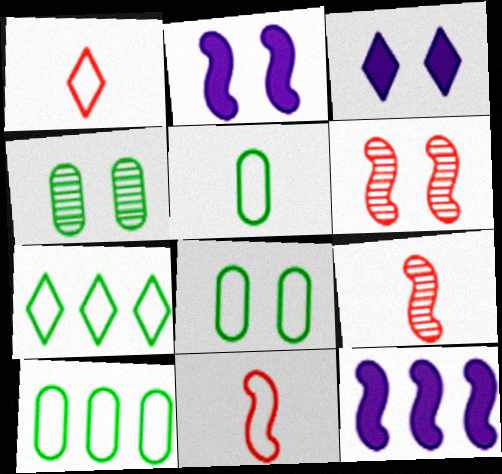[[1, 4, 12], 
[3, 6, 8], 
[3, 9, 10], 
[5, 8, 10]]